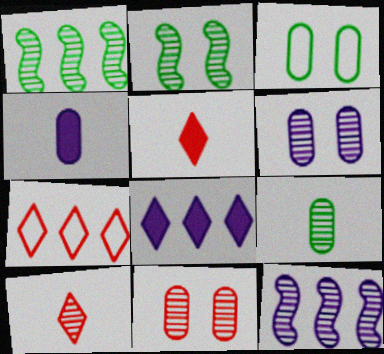[[1, 6, 10], 
[2, 4, 7], 
[3, 5, 12]]